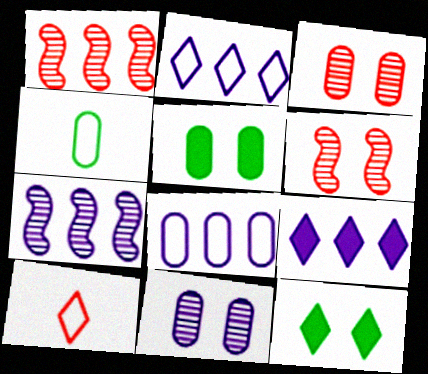[[4, 6, 9], 
[5, 7, 10], 
[7, 8, 9]]